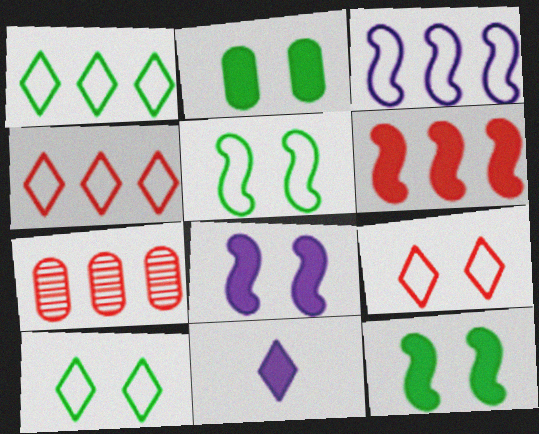[[2, 6, 11], 
[4, 6, 7], 
[5, 7, 11]]